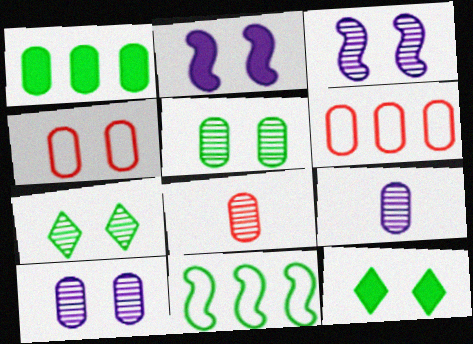[[1, 4, 9], 
[2, 4, 7], 
[3, 4, 12]]